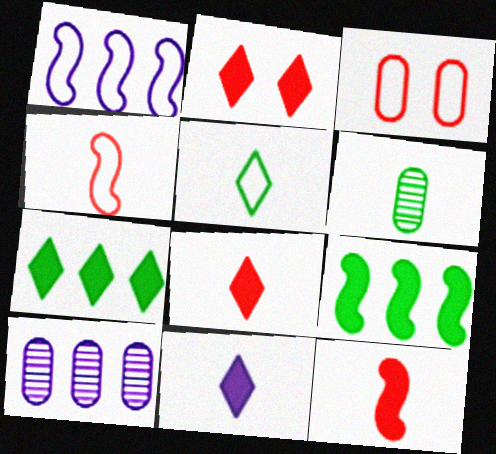[[1, 2, 6], 
[1, 3, 5], 
[2, 7, 11], 
[4, 6, 11]]